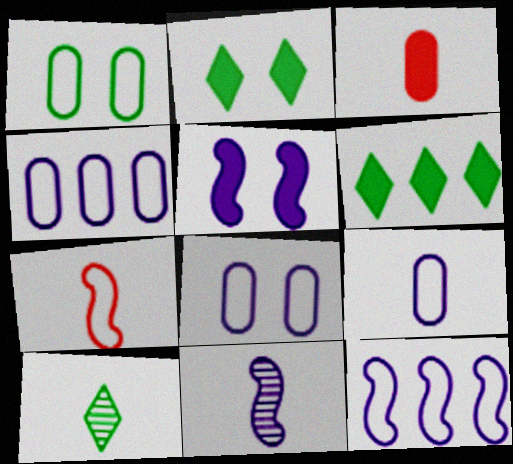[[3, 5, 6], 
[4, 8, 9], 
[5, 11, 12]]